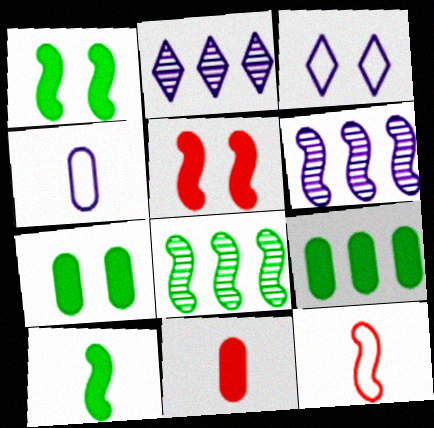[[1, 6, 12], 
[2, 7, 12], 
[3, 8, 11]]